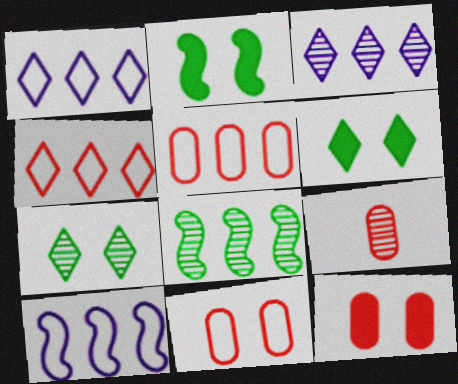[[1, 2, 9], 
[5, 9, 12], 
[6, 9, 10]]